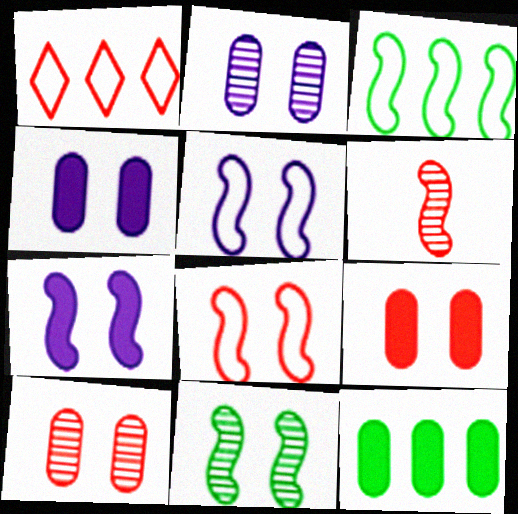[[1, 6, 9], 
[3, 6, 7], 
[7, 8, 11]]